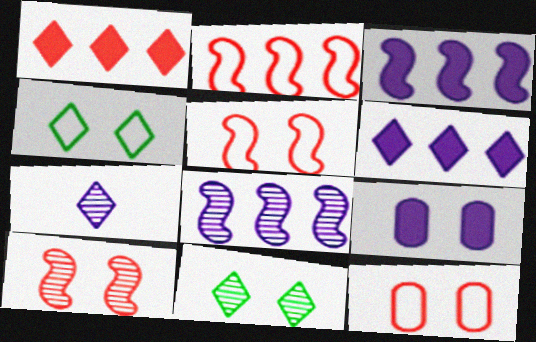[[1, 4, 7], 
[4, 9, 10], 
[5, 9, 11]]